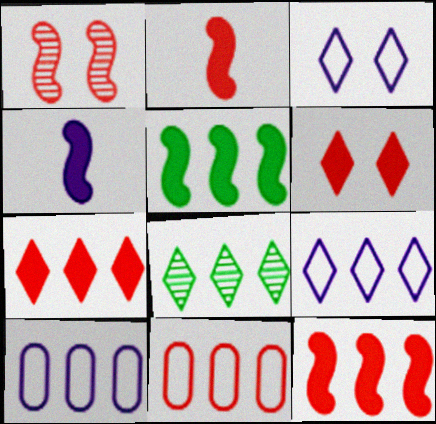[[7, 8, 9], 
[8, 10, 12]]